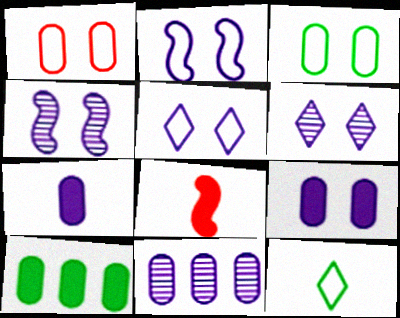[[2, 6, 9], 
[4, 5, 9]]